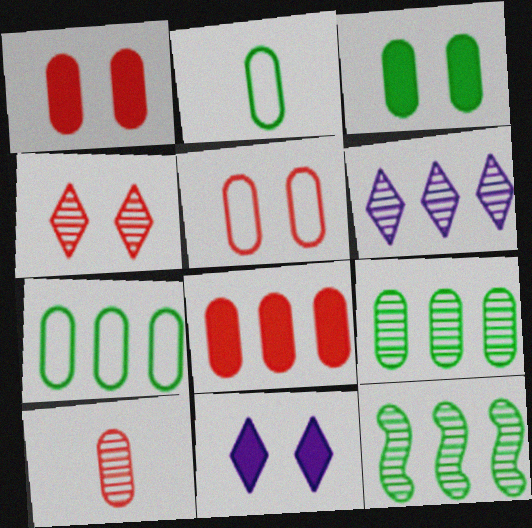[[2, 3, 9], 
[5, 8, 10]]